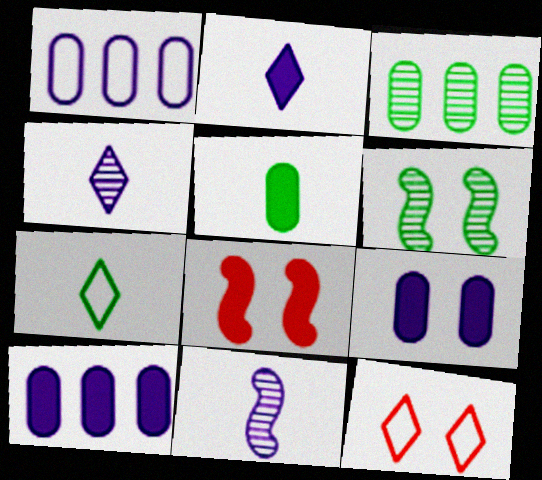[[6, 9, 12]]